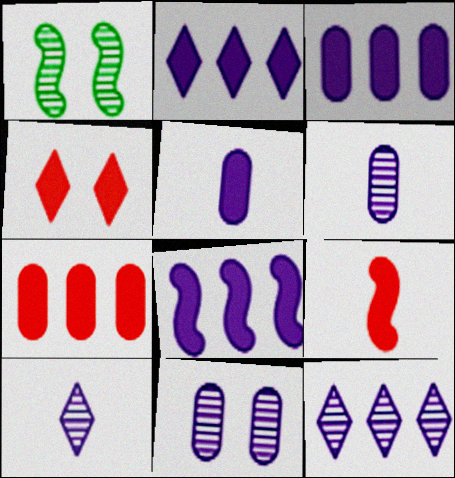[[2, 3, 8], 
[4, 7, 9]]